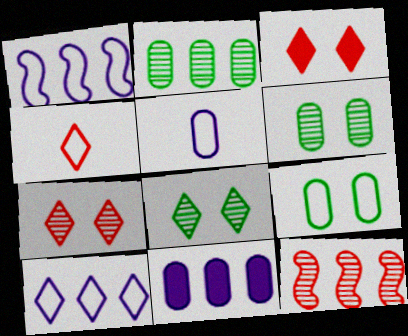[[1, 4, 9]]